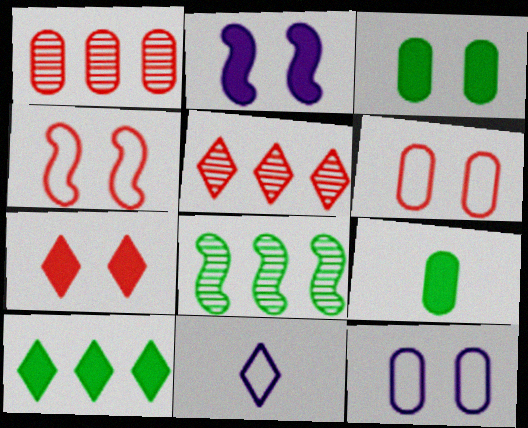[[1, 9, 12], 
[2, 3, 7]]